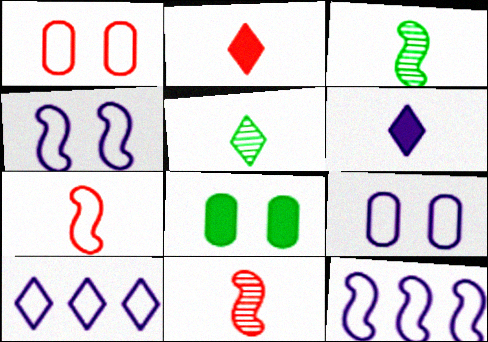[[8, 10, 11]]